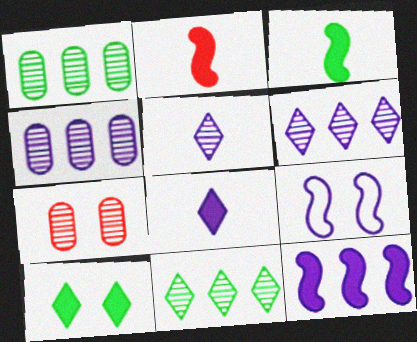[[4, 8, 9], 
[7, 9, 10]]